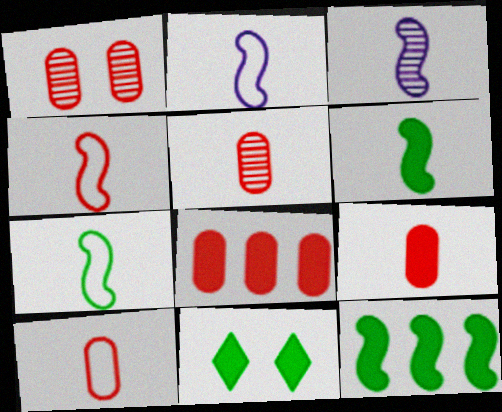[[1, 8, 10], 
[2, 4, 7], 
[3, 4, 6], 
[5, 9, 10]]